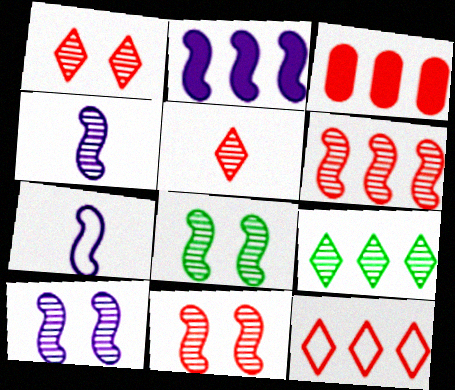[[2, 7, 10], 
[3, 6, 12], 
[4, 6, 8], 
[8, 10, 11]]